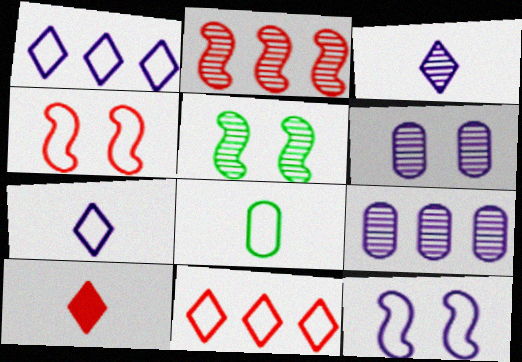[[1, 4, 8], 
[8, 11, 12]]